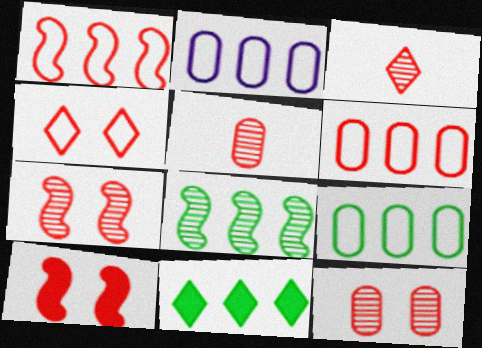[[2, 6, 9], 
[3, 6, 10], 
[4, 10, 12], 
[8, 9, 11]]